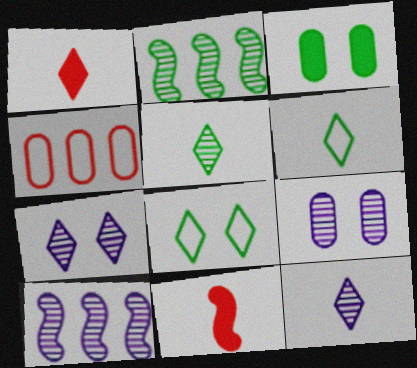[[1, 6, 12], 
[2, 3, 6], 
[9, 10, 12]]